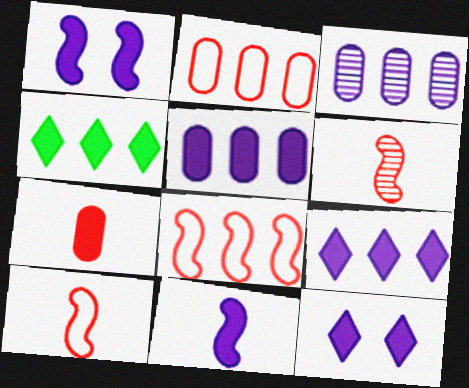[[1, 4, 7], 
[3, 4, 8], 
[5, 11, 12]]